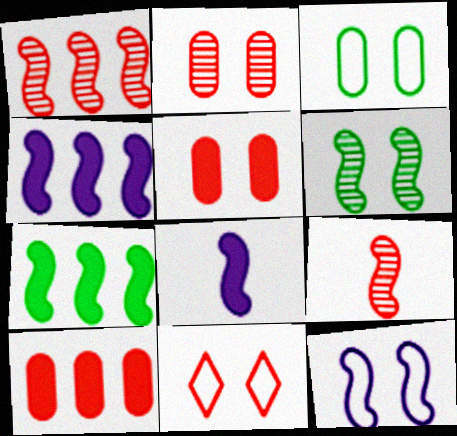[[3, 11, 12], 
[7, 9, 12], 
[9, 10, 11]]